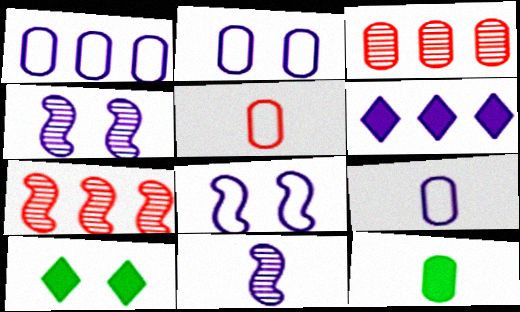[[1, 2, 9], 
[2, 3, 12], 
[2, 6, 11], 
[4, 6, 9], 
[7, 9, 10]]